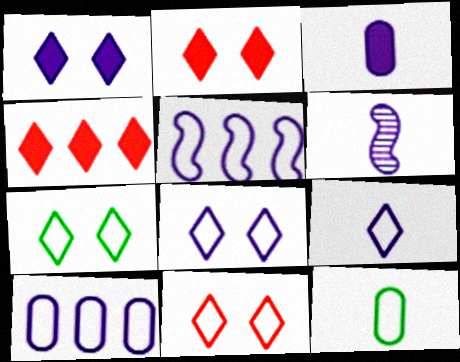[[1, 6, 10], 
[3, 6, 9], 
[5, 11, 12], 
[7, 8, 11]]